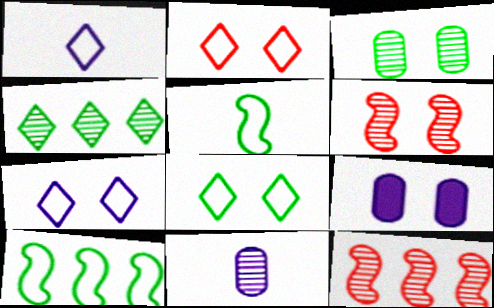[[2, 7, 8], 
[4, 6, 11], 
[6, 8, 9]]